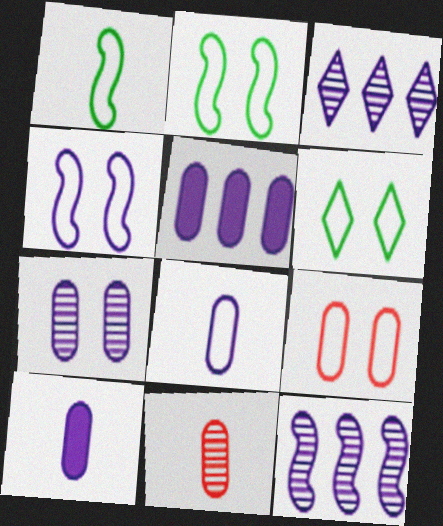[[3, 4, 10], 
[4, 6, 9], 
[5, 7, 8]]